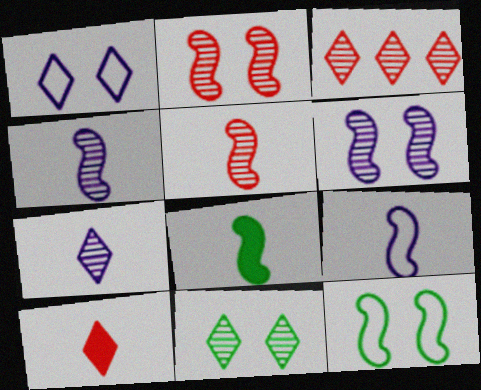[[3, 7, 11], 
[5, 8, 9]]